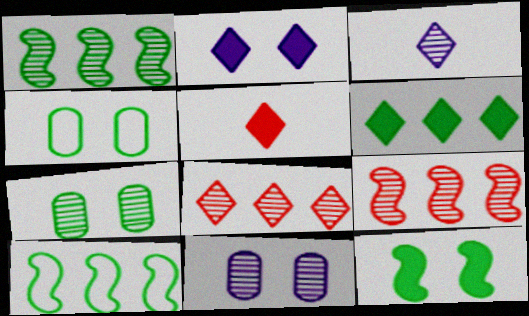[[2, 5, 6], 
[3, 7, 9], 
[5, 10, 11]]